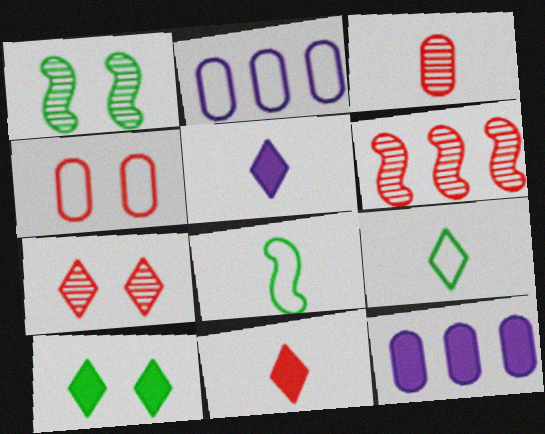[[1, 2, 11], 
[3, 5, 8], 
[3, 6, 7], 
[4, 6, 11], 
[7, 8, 12]]